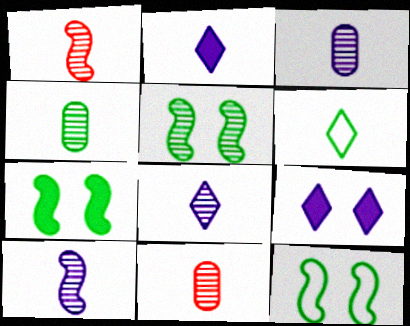[[1, 4, 8], 
[3, 4, 11], 
[3, 8, 10], 
[5, 7, 12]]